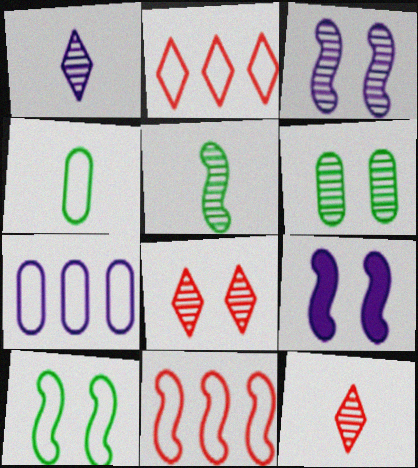[[1, 7, 9], 
[3, 6, 8], 
[5, 9, 11]]